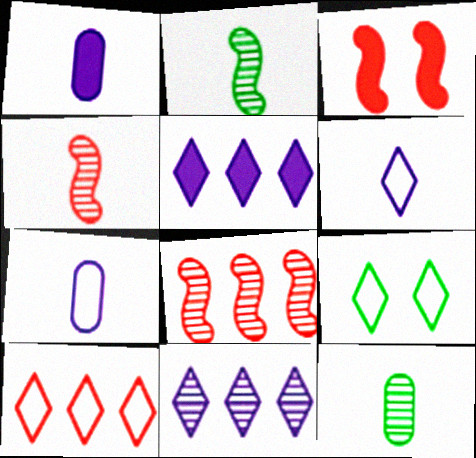[[1, 8, 9], 
[6, 9, 10]]